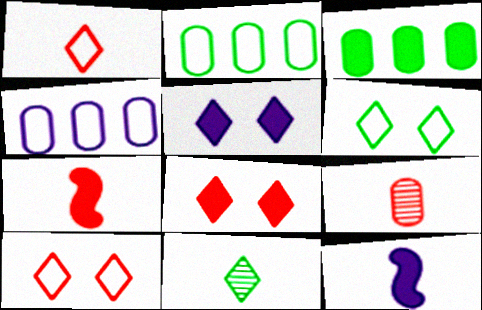[[1, 7, 9], 
[3, 5, 7], 
[3, 8, 12]]